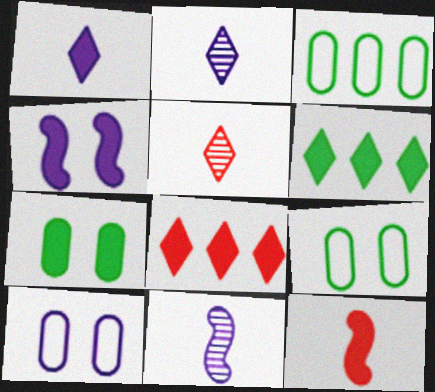[[3, 4, 5], 
[8, 9, 11]]